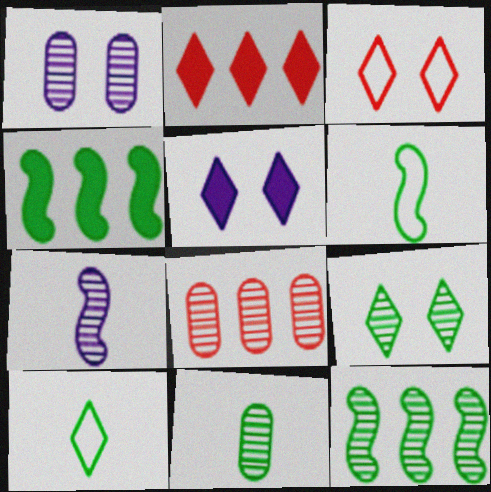[[1, 2, 6], 
[1, 8, 11], 
[3, 5, 9], 
[5, 6, 8], 
[7, 8, 9], 
[9, 11, 12]]